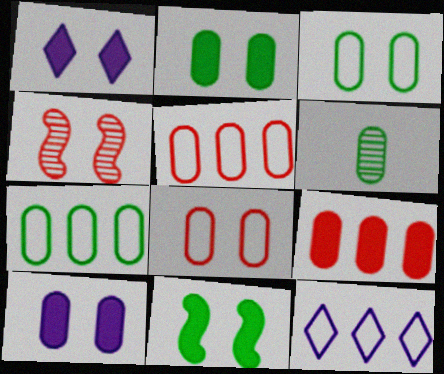[[1, 3, 4], 
[2, 6, 7], 
[5, 6, 10]]